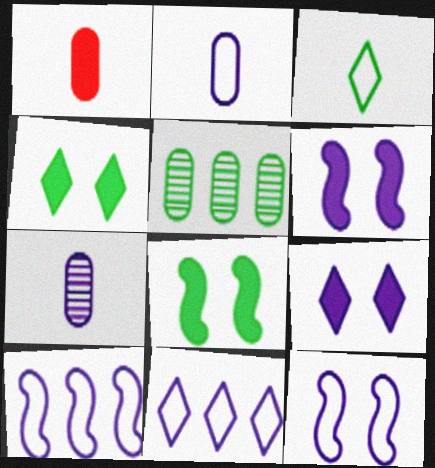[[2, 11, 12], 
[3, 5, 8], 
[6, 7, 11], 
[7, 9, 10]]